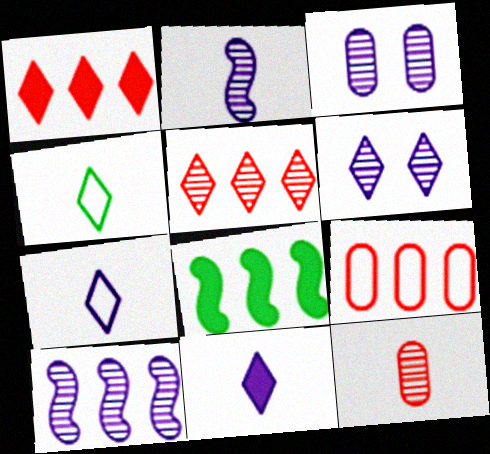[[1, 4, 6]]